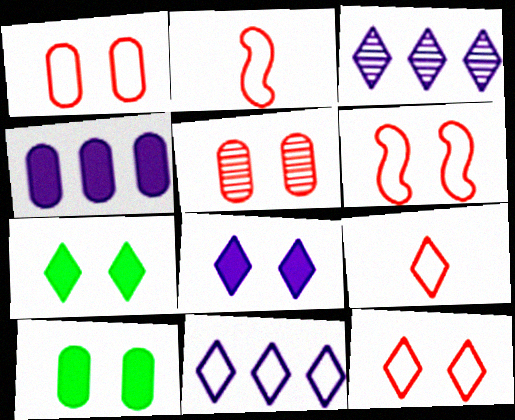[[1, 6, 12], 
[2, 3, 10], 
[3, 7, 9]]